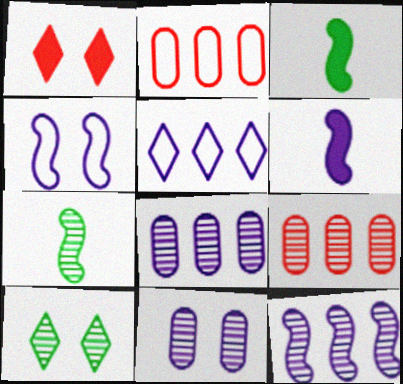[[2, 6, 10], 
[4, 6, 12], 
[5, 6, 11]]